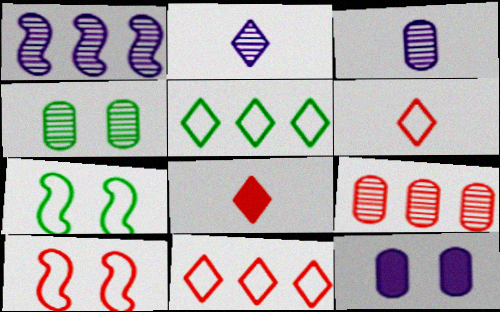[[3, 4, 9], 
[8, 9, 10]]